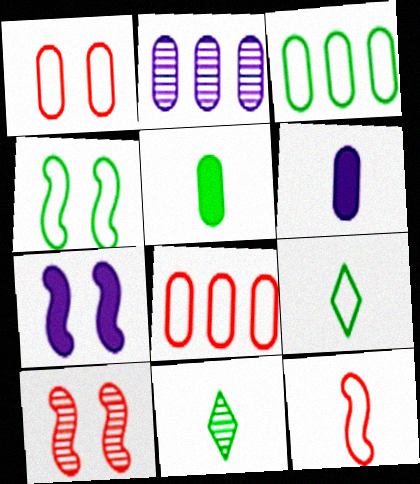[[1, 2, 5], 
[2, 10, 11], 
[3, 4, 9], 
[4, 7, 10], 
[6, 11, 12], 
[7, 8, 11]]